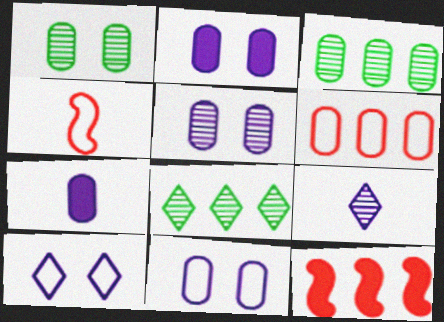[[1, 6, 7], 
[2, 4, 8], 
[2, 5, 11]]